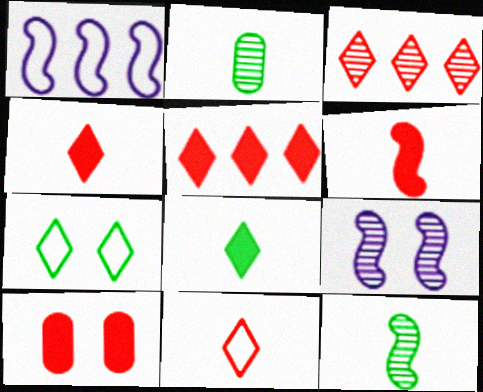[[2, 3, 9], 
[5, 6, 10], 
[7, 9, 10]]